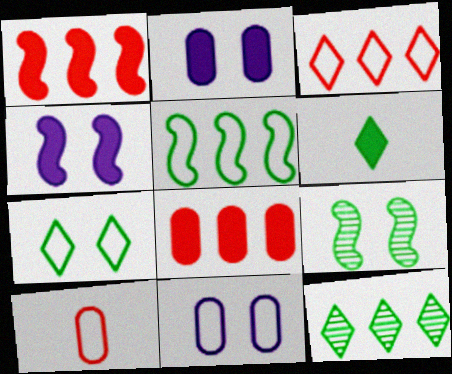[[1, 2, 6], 
[4, 6, 8], 
[4, 10, 12], 
[6, 7, 12]]